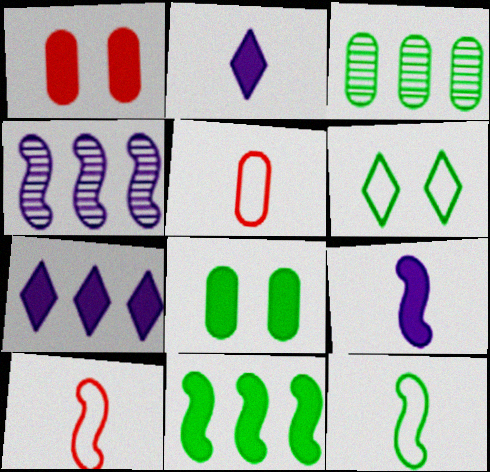[[1, 2, 11]]